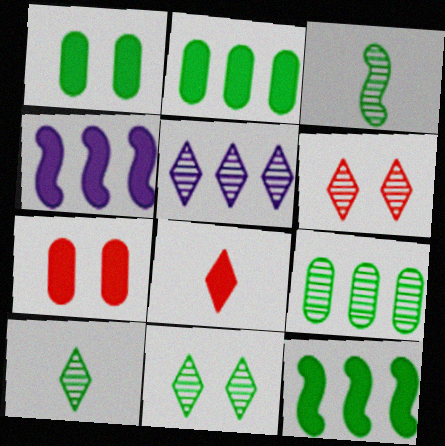[[1, 4, 8], 
[3, 9, 11], 
[5, 6, 10]]